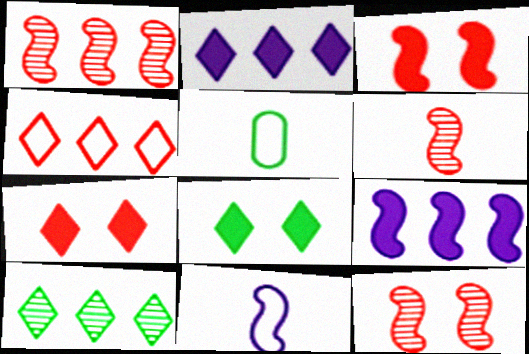[[1, 6, 12], 
[2, 4, 10], 
[2, 5, 12]]